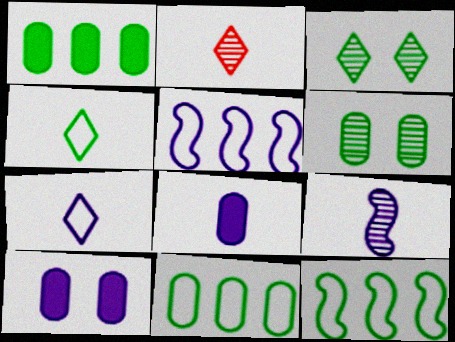[[2, 10, 12], 
[7, 8, 9]]